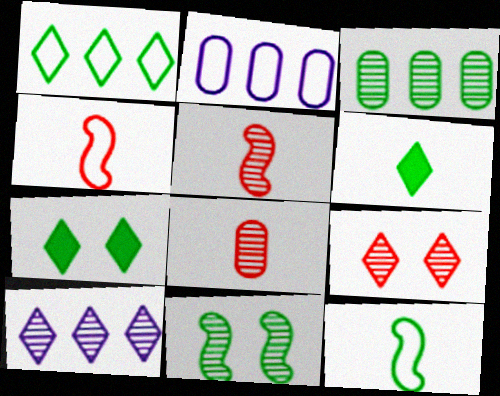[[2, 5, 7], 
[3, 7, 12], 
[8, 10, 11]]